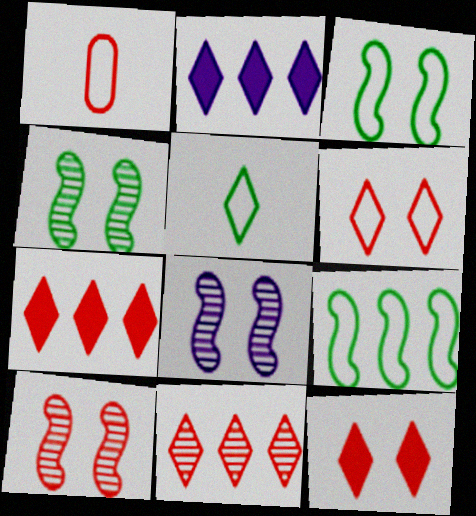[[1, 2, 4], 
[1, 7, 10], 
[4, 8, 10]]